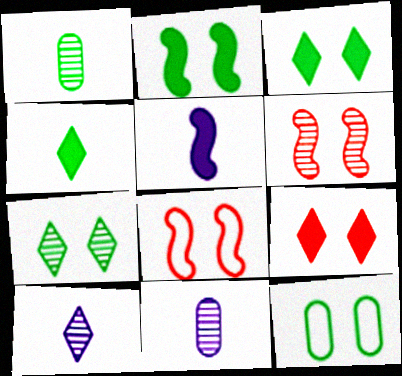[[2, 7, 12]]